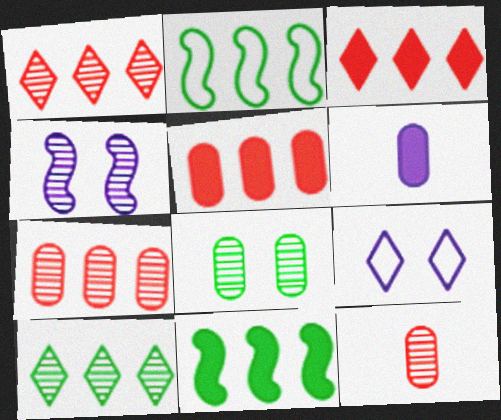[[4, 10, 12], 
[9, 11, 12]]